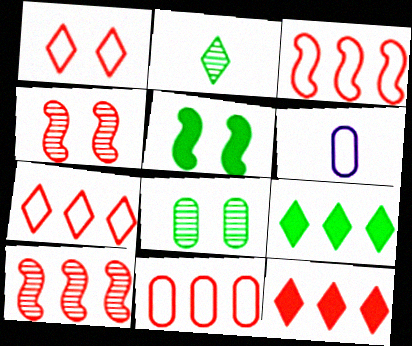[[3, 7, 11], 
[4, 6, 9], 
[10, 11, 12]]